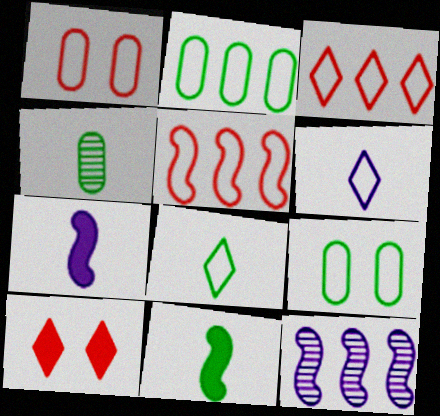[[4, 8, 11], 
[5, 6, 9]]